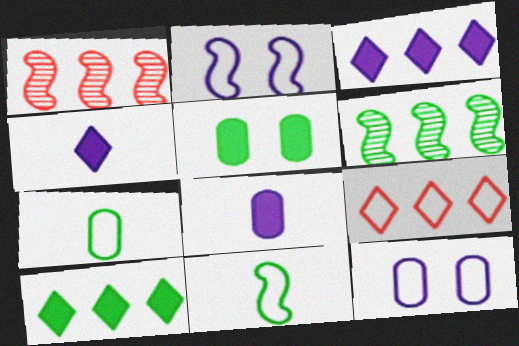[[2, 7, 9], 
[9, 11, 12]]